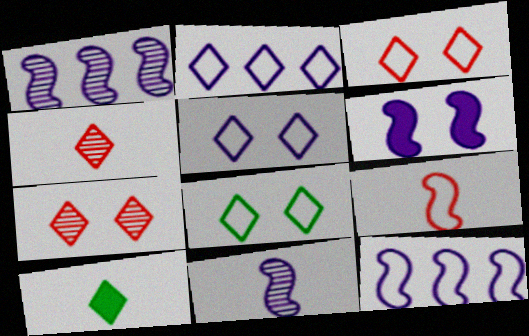[[2, 7, 10], 
[3, 5, 8], 
[6, 11, 12]]